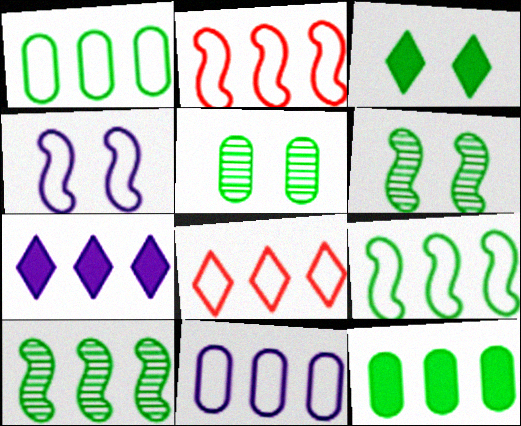[[8, 9, 11]]